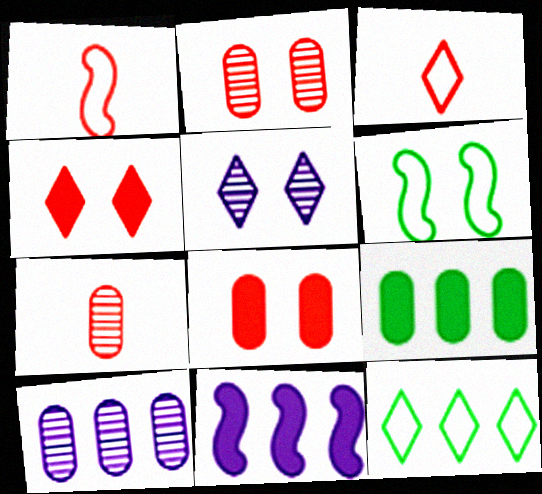[[1, 5, 9], 
[5, 6, 8]]